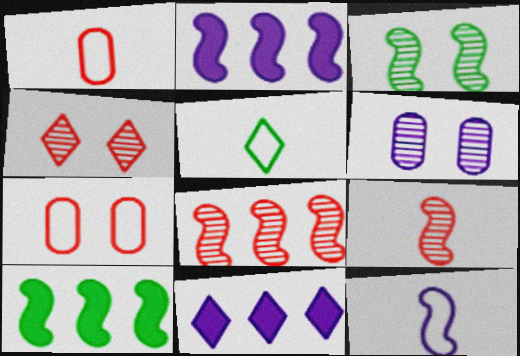[[1, 3, 11], 
[1, 5, 12], 
[3, 4, 6], 
[4, 5, 11], 
[6, 11, 12]]